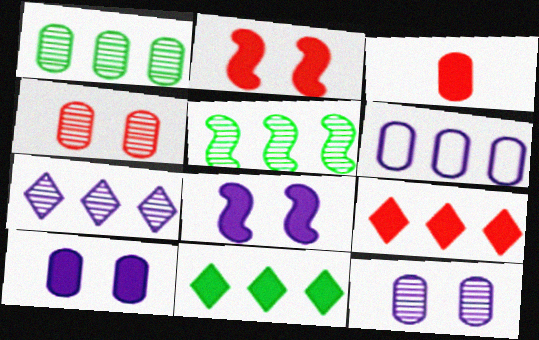[[2, 3, 9], 
[3, 8, 11], 
[5, 6, 9]]